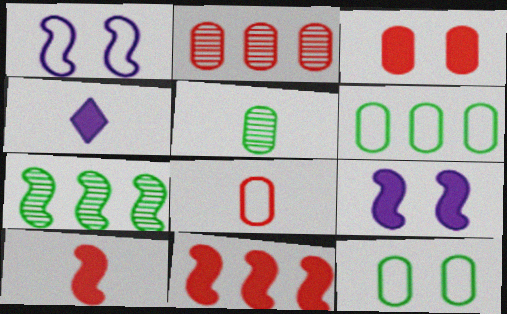[[1, 7, 10], 
[2, 3, 8]]